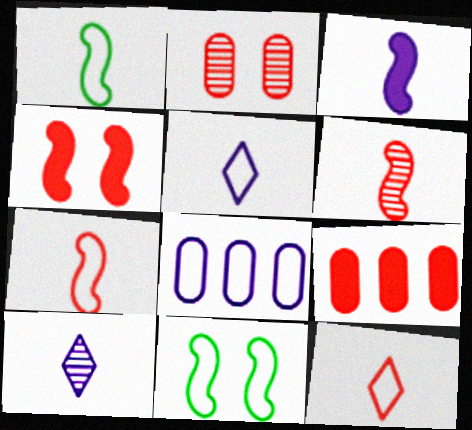[[1, 3, 6], 
[8, 11, 12], 
[9, 10, 11]]